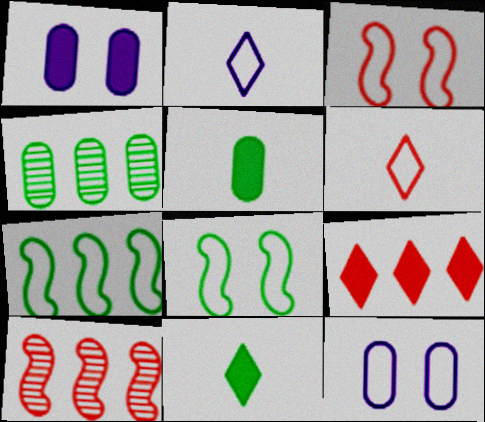[[4, 8, 11], 
[6, 7, 12], 
[10, 11, 12]]